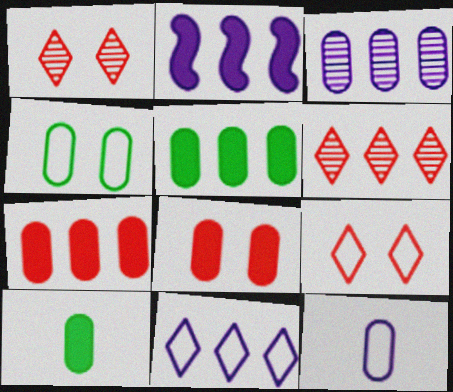[[2, 3, 11]]